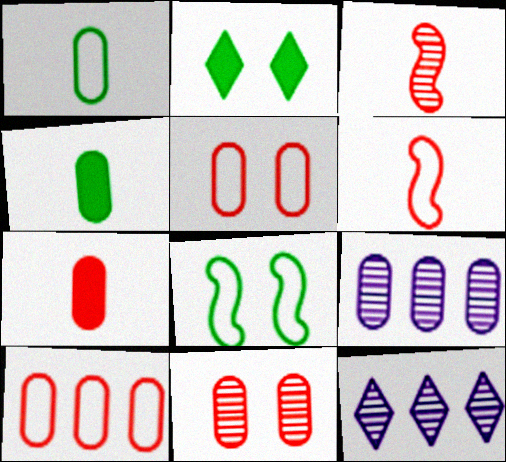[[2, 6, 9], 
[4, 5, 9], 
[7, 8, 12], 
[7, 10, 11]]